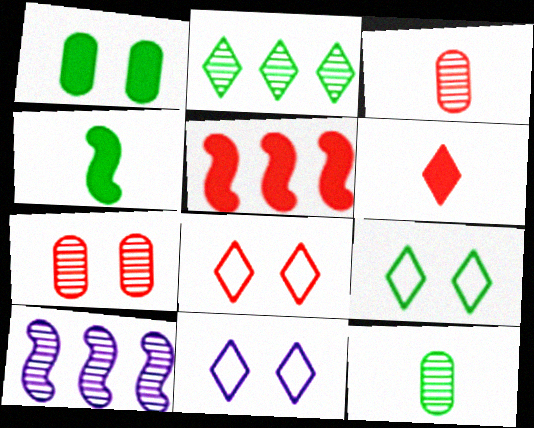[[2, 6, 11], 
[3, 5, 8], 
[5, 11, 12], 
[8, 9, 11]]